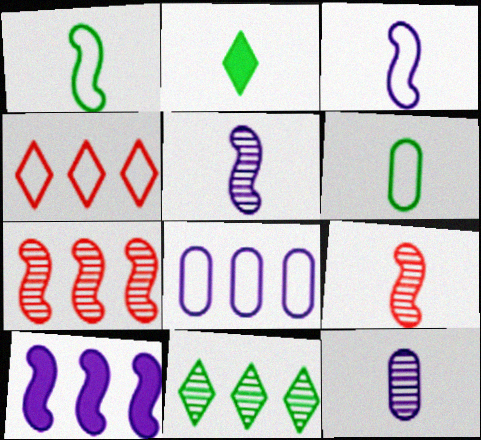[]